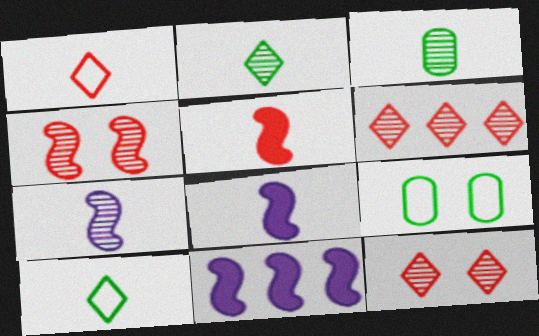[[1, 3, 8], 
[6, 8, 9]]